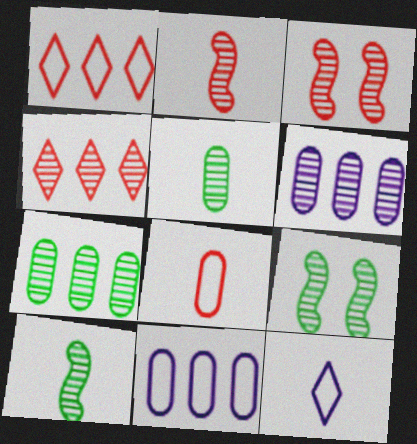[]